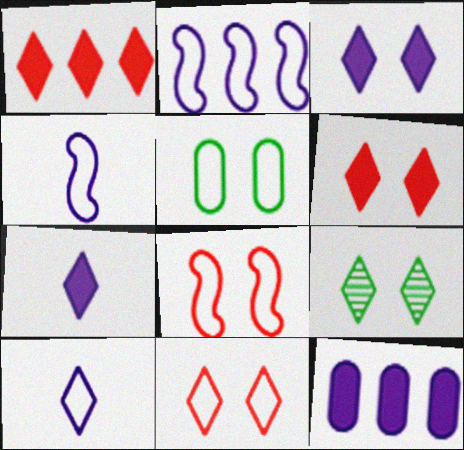[[1, 9, 10], 
[3, 9, 11]]